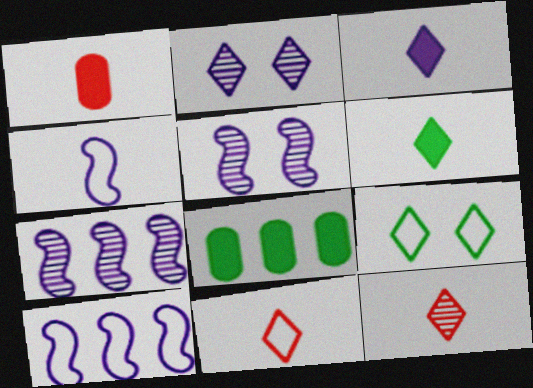[[1, 7, 9], 
[5, 8, 11]]